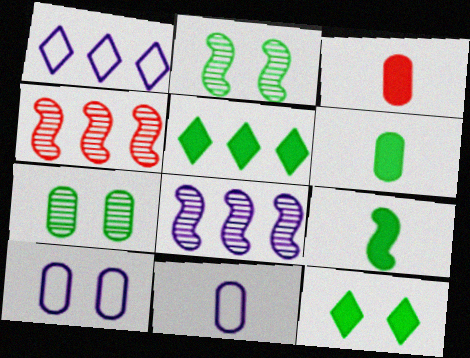[[1, 2, 3], 
[4, 11, 12]]